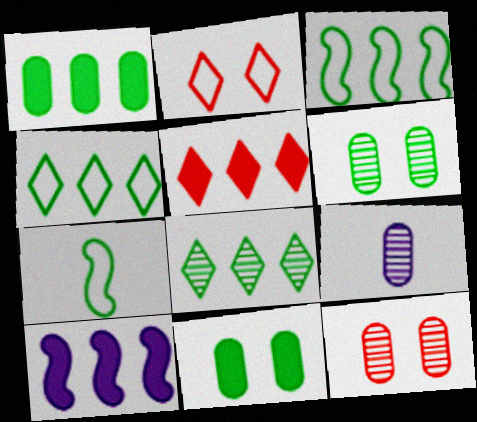[[1, 3, 8], 
[1, 5, 10], 
[7, 8, 11]]